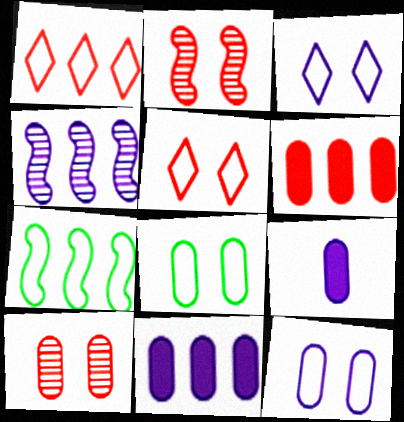[[3, 4, 9]]